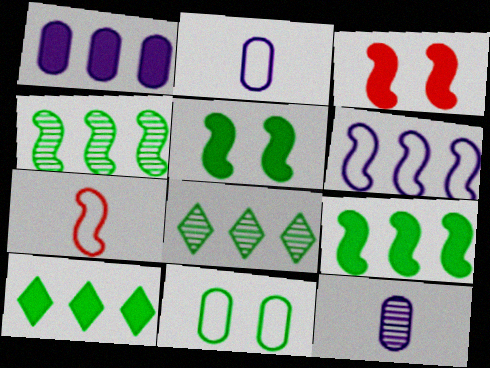[[2, 3, 8]]